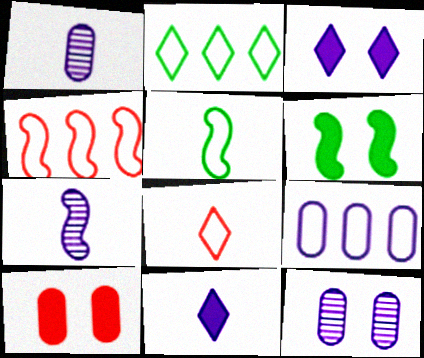[[2, 4, 9], 
[2, 7, 10], 
[3, 6, 10], 
[3, 7, 9], 
[4, 6, 7]]